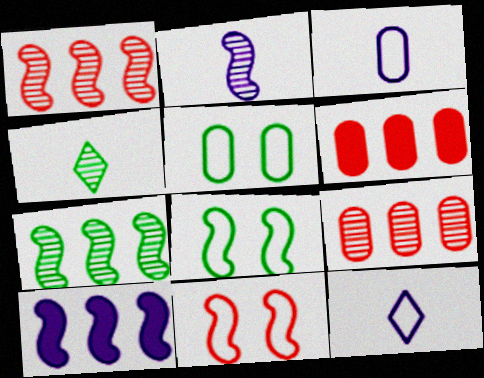[]